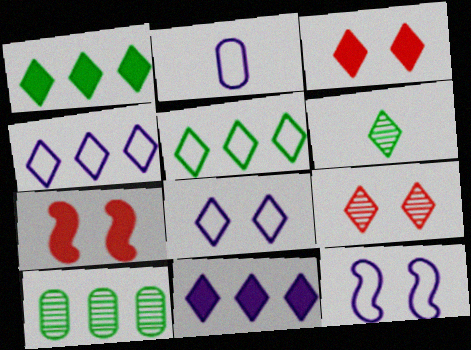[[2, 4, 12], 
[3, 4, 6]]